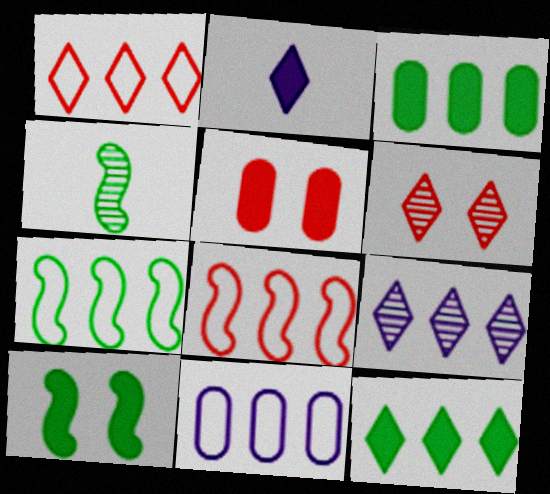[[1, 7, 11], 
[1, 9, 12], 
[3, 8, 9], 
[4, 7, 10]]